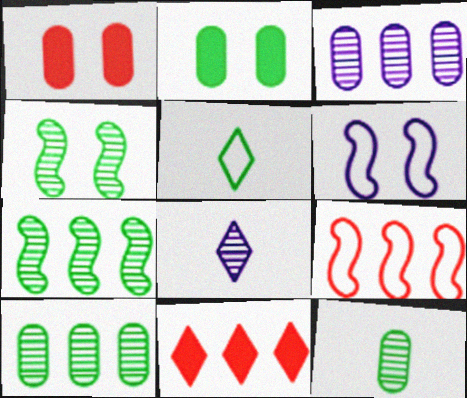[[2, 5, 7], 
[2, 8, 9], 
[6, 11, 12]]